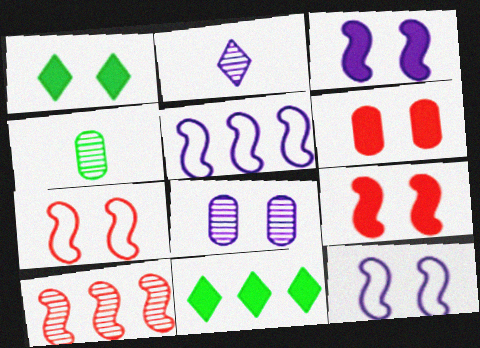[[1, 3, 6], 
[1, 7, 8]]